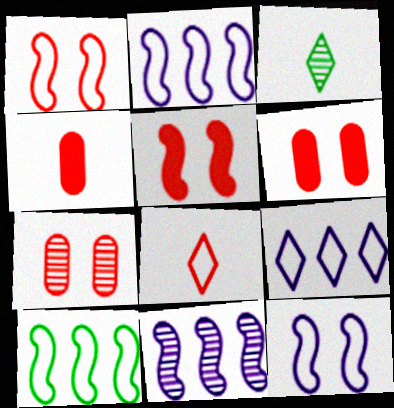[[2, 3, 6], 
[3, 7, 11]]